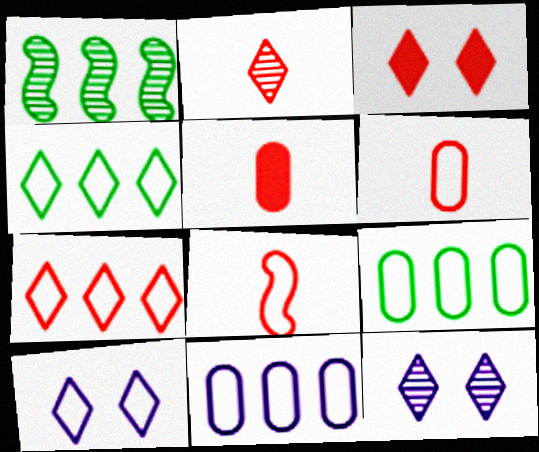[[1, 5, 10], 
[2, 3, 7], 
[2, 5, 8], 
[8, 9, 10]]